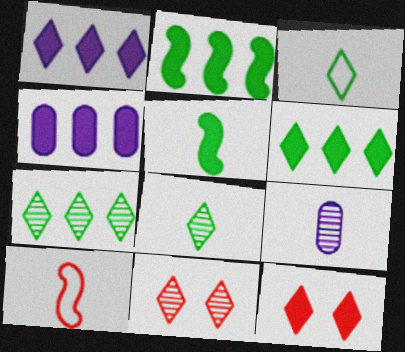[[1, 3, 11], 
[4, 5, 12]]